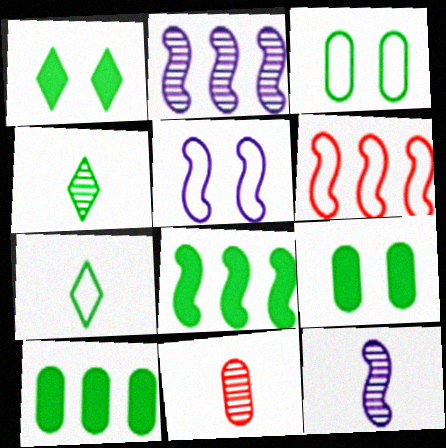[[2, 6, 8], 
[3, 4, 8], 
[4, 11, 12]]